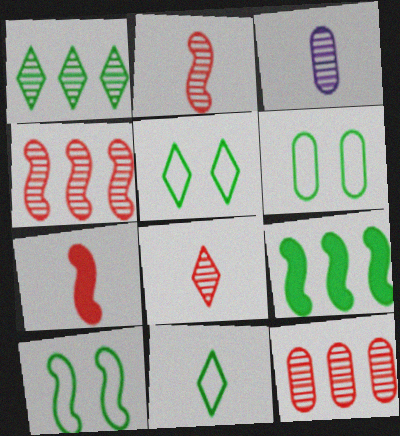[[3, 7, 11], 
[5, 6, 10]]